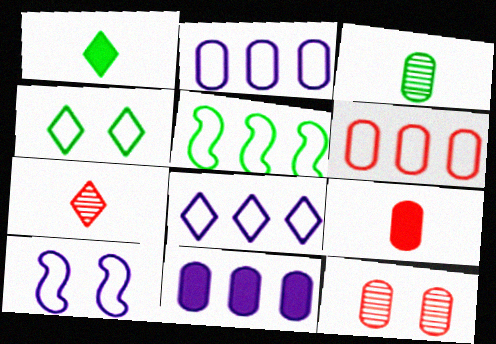[[5, 6, 8], 
[6, 9, 12]]